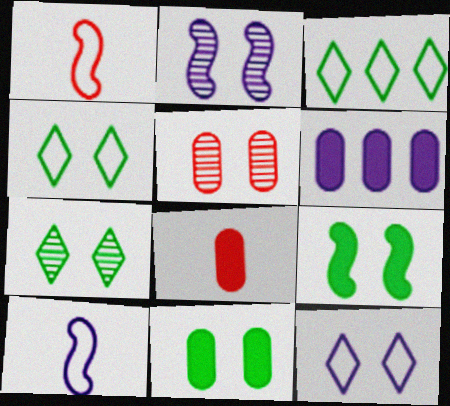[[1, 6, 7], 
[2, 3, 8], 
[2, 5, 7], 
[5, 9, 12], 
[6, 8, 11]]